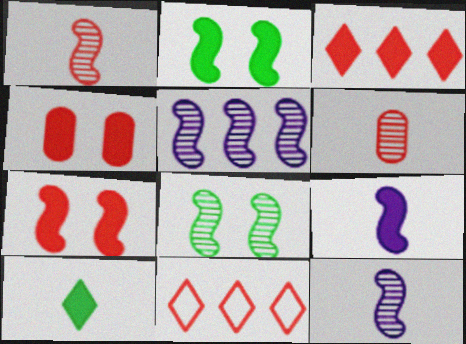[[1, 4, 11], 
[1, 5, 8], 
[6, 7, 11]]